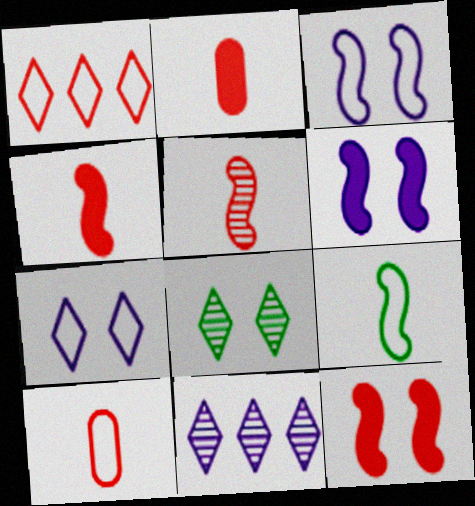[]